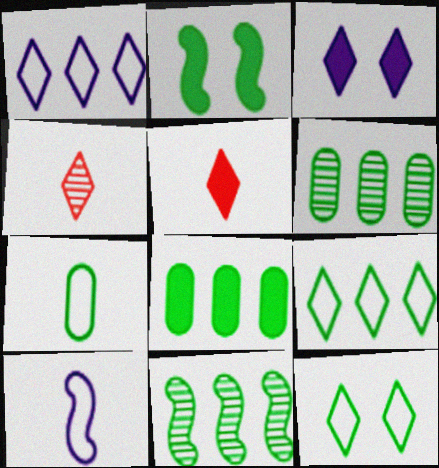[[3, 4, 9], 
[8, 9, 11]]